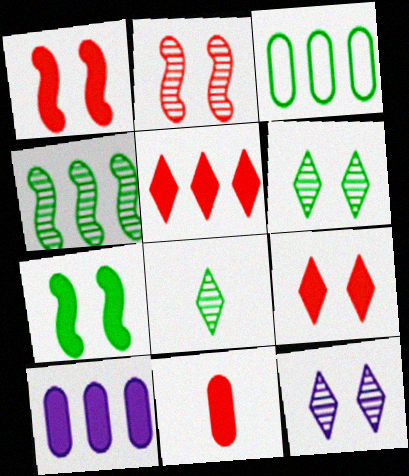[[1, 5, 11], 
[3, 7, 8]]